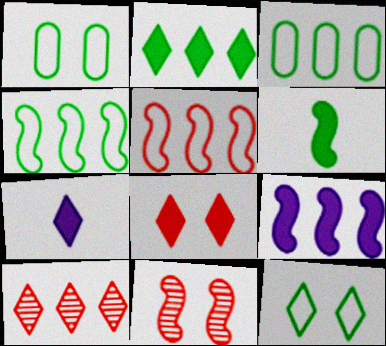[[2, 7, 8], 
[3, 7, 11], 
[3, 9, 10], 
[7, 10, 12]]